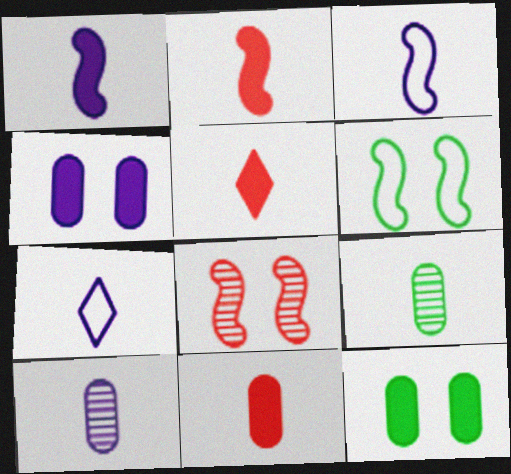[[1, 7, 10], 
[2, 5, 11], 
[2, 7, 9], 
[3, 5, 9]]